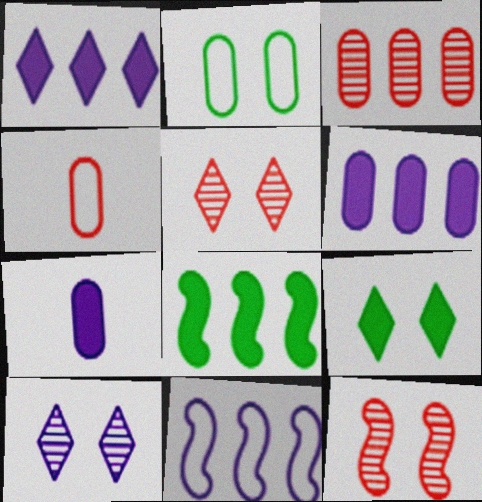[[2, 3, 7], 
[4, 8, 10], 
[7, 10, 11]]